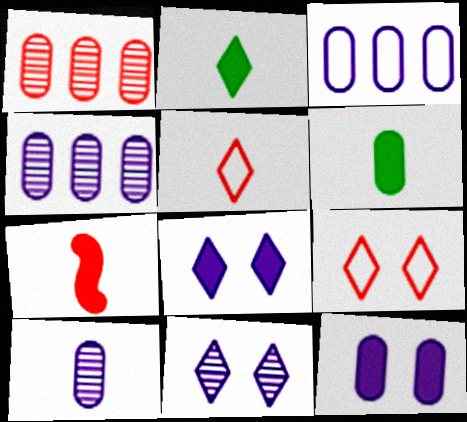[[1, 7, 9], 
[3, 10, 12]]